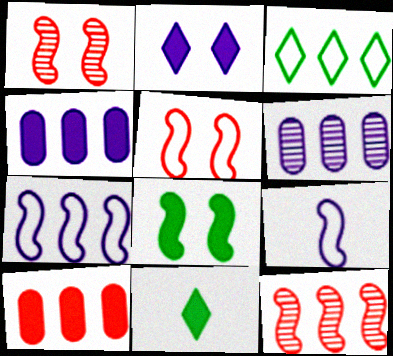[[2, 6, 9], 
[3, 4, 12], 
[5, 6, 11], 
[8, 9, 12]]